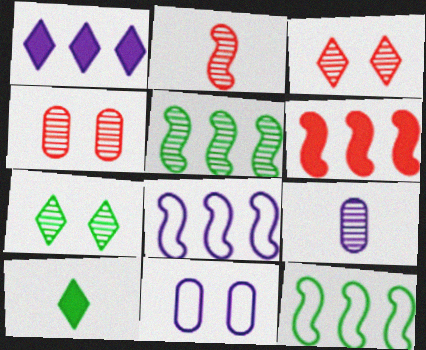[[3, 5, 9], 
[4, 8, 10], 
[5, 6, 8]]